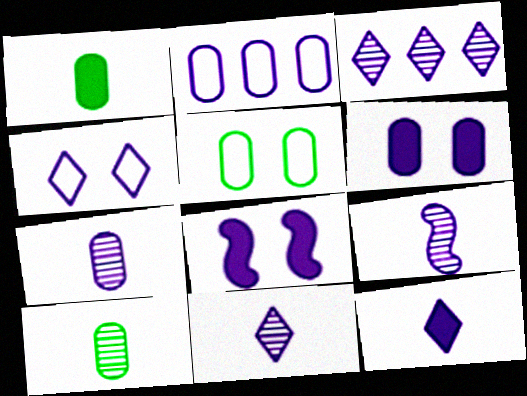[[2, 6, 7], 
[2, 8, 11], 
[3, 4, 12], 
[7, 9, 11]]